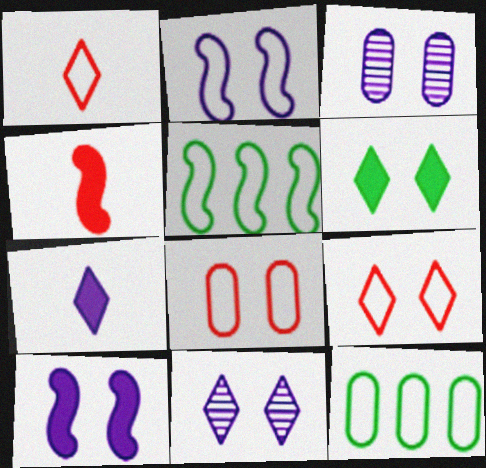[[1, 2, 12], 
[4, 11, 12], 
[6, 9, 11]]